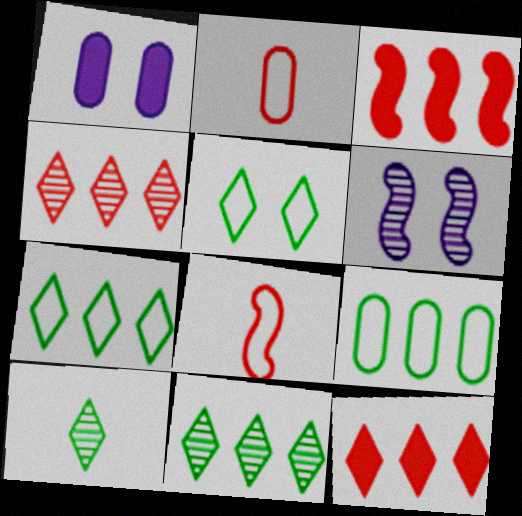[[1, 8, 11]]